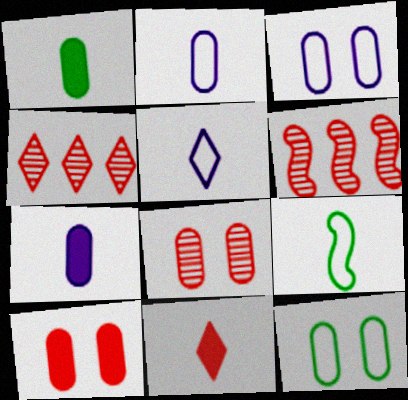[]